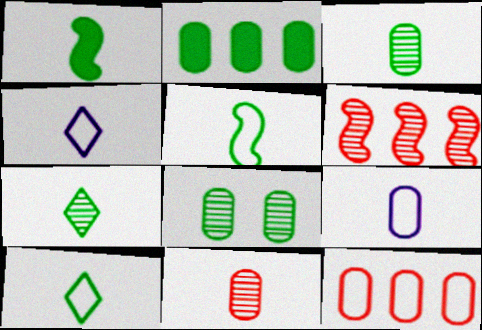[[1, 3, 10], 
[1, 4, 11]]